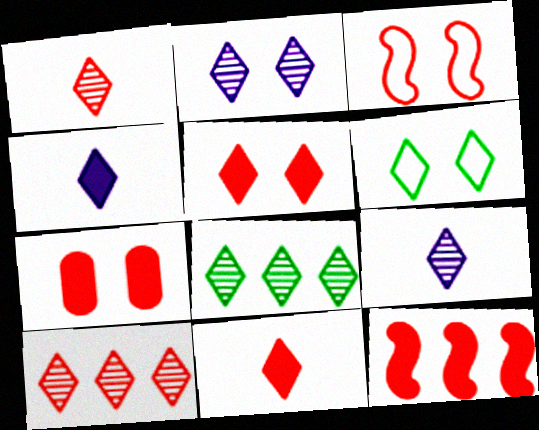[[1, 2, 8], 
[2, 5, 6], 
[4, 6, 10], 
[7, 11, 12]]